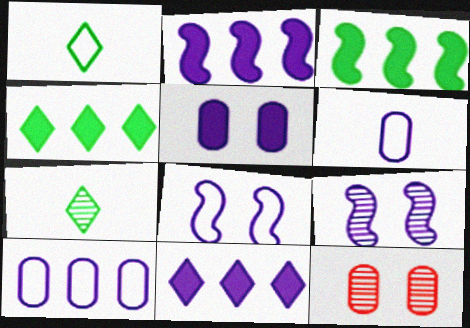[[1, 2, 12], 
[6, 9, 11]]